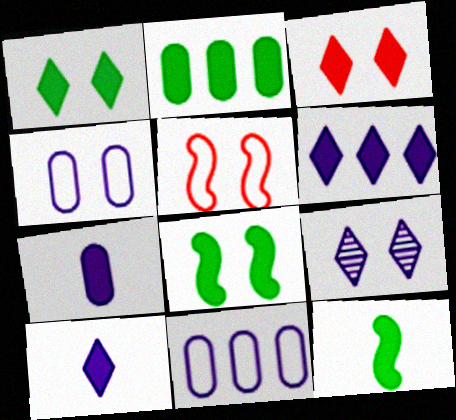[[1, 2, 12]]